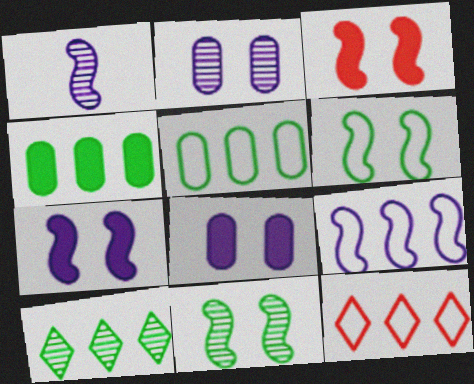[[1, 7, 9], 
[5, 9, 12]]